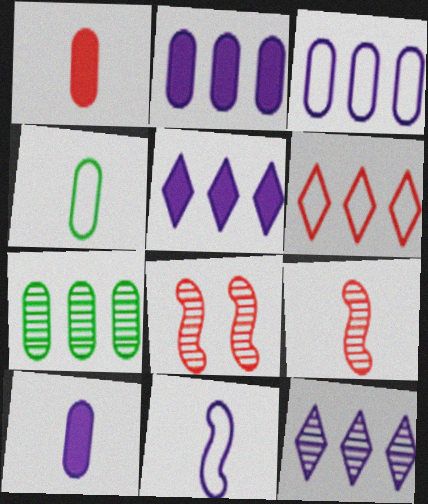[[1, 6, 8], 
[4, 5, 8]]